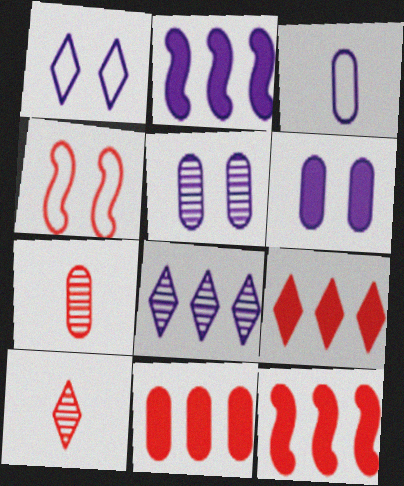[[4, 7, 9], 
[4, 10, 11], 
[9, 11, 12]]